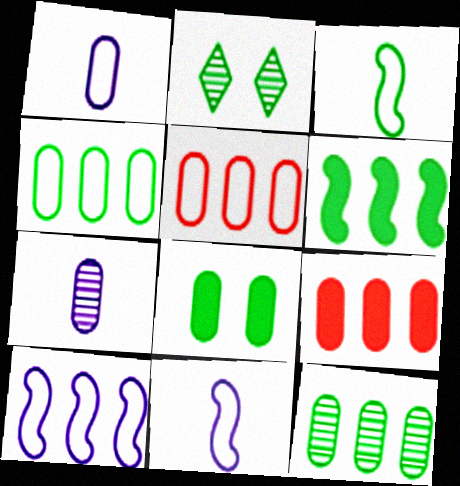[[2, 9, 11], 
[5, 7, 8]]